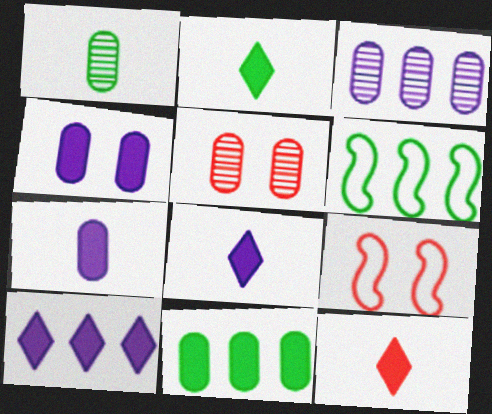[[1, 3, 5], 
[1, 9, 10], 
[2, 3, 9], 
[2, 8, 12], 
[5, 6, 8]]